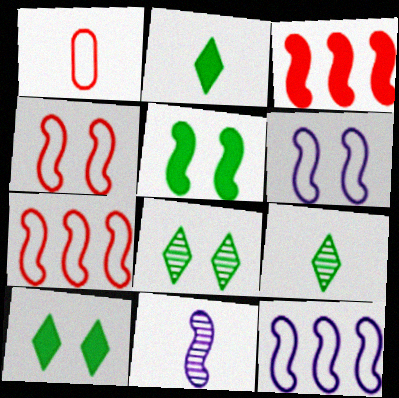[[1, 2, 11], 
[5, 7, 11]]